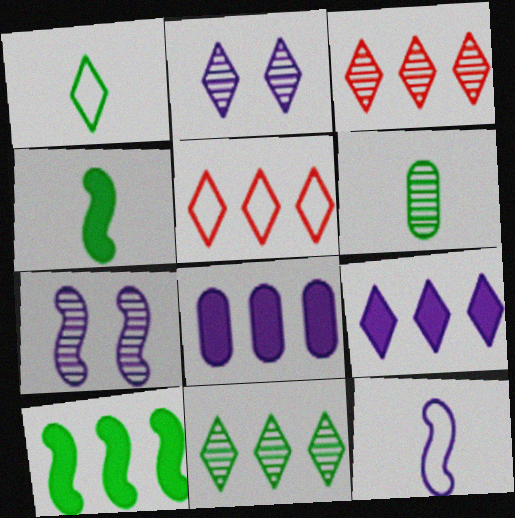[[1, 4, 6], 
[2, 8, 12], 
[3, 6, 7], 
[5, 9, 11]]